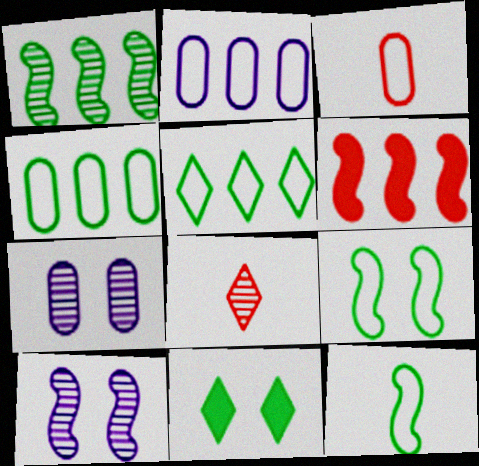[[1, 7, 8], 
[6, 10, 12]]